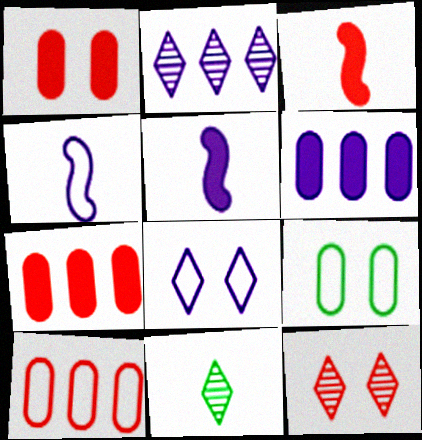[[2, 3, 9], 
[2, 11, 12], 
[3, 10, 12]]